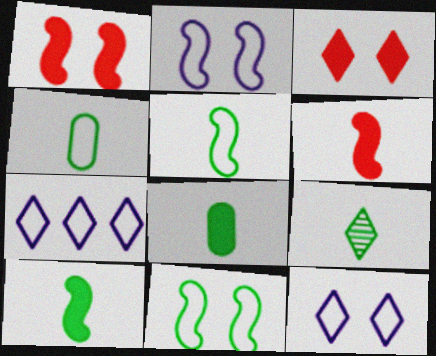[[3, 7, 9], 
[4, 9, 10], 
[5, 8, 9]]